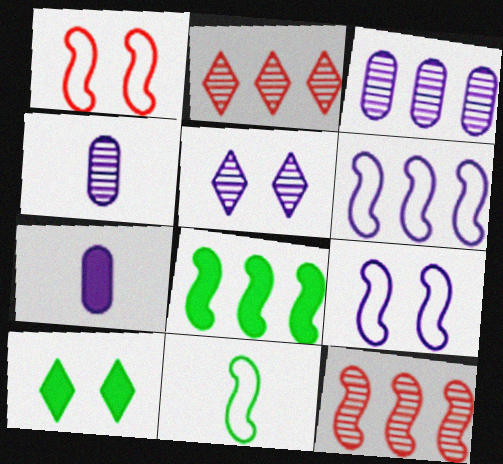[[1, 6, 11], 
[5, 6, 7], 
[6, 8, 12]]